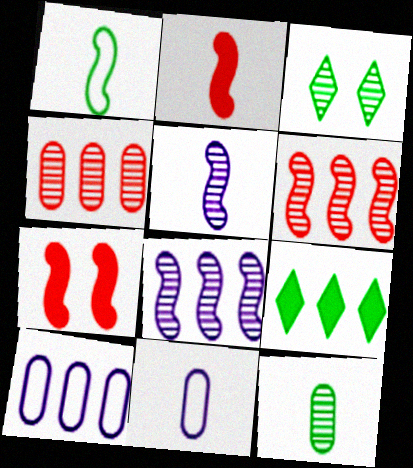[[1, 2, 5], 
[1, 7, 8], 
[2, 3, 10], 
[3, 4, 5], 
[6, 9, 10]]